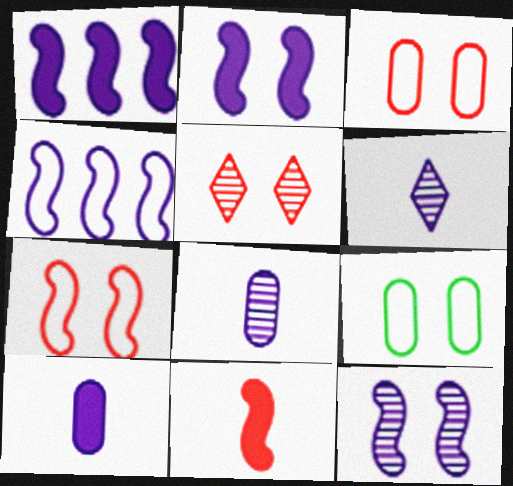[[2, 5, 9]]